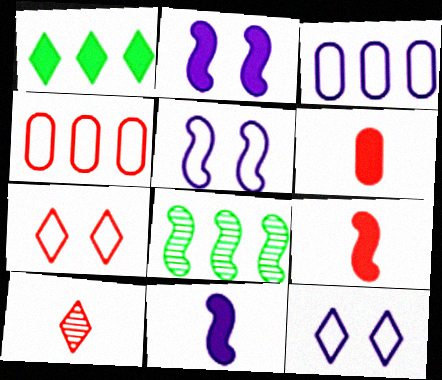[[1, 2, 6], 
[1, 10, 12], 
[5, 8, 9], 
[6, 8, 12]]